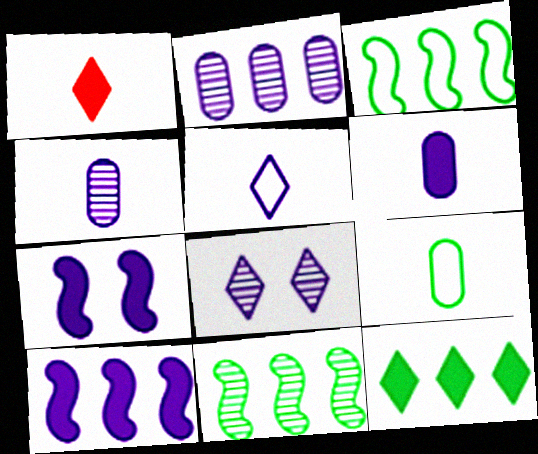[[2, 5, 7]]